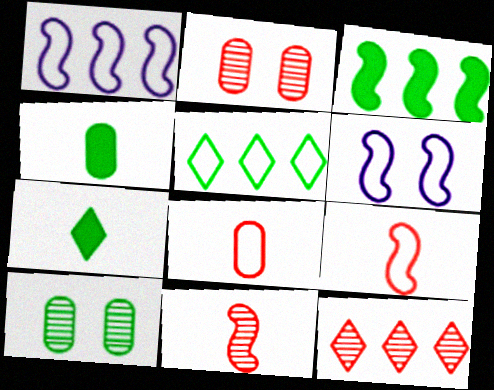[[1, 2, 7], 
[2, 11, 12], 
[3, 6, 11], 
[4, 6, 12], 
[5, 6, 8]]